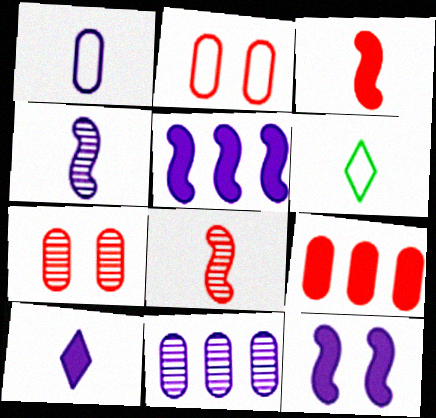[[1, 4, 10], 
[5, 6, 7]]